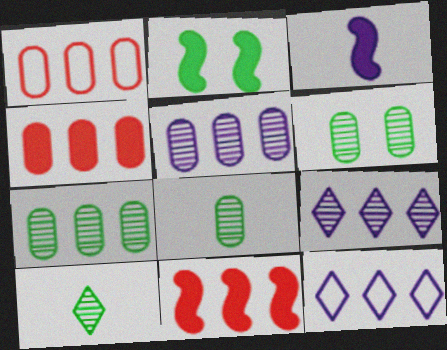[[2, 3, 11], 
[6, 7, 8], 
[7, 11, 12]]